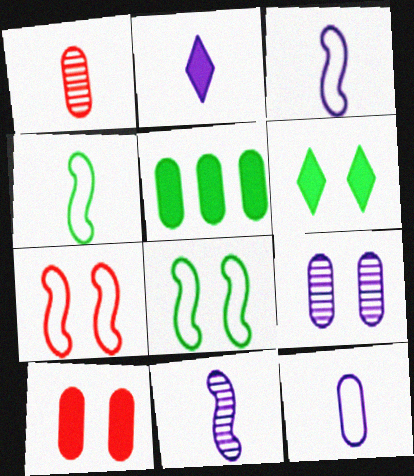[[1, 2, 4], 
[2, 11, 12], 
[6, 7, 9]]